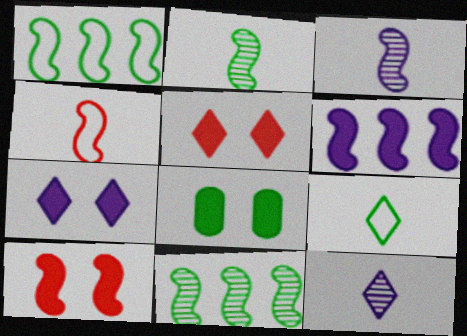[[1, 3, 10], 
[7, 8, 10], 
[8, 9, 11]]